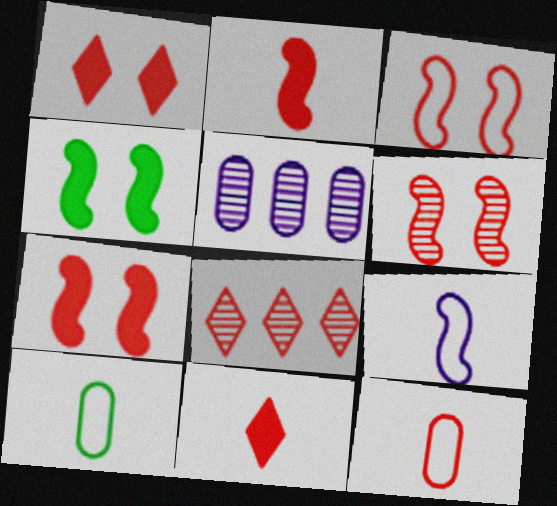[[3, 6, 7], 
[7, 8, 12]]